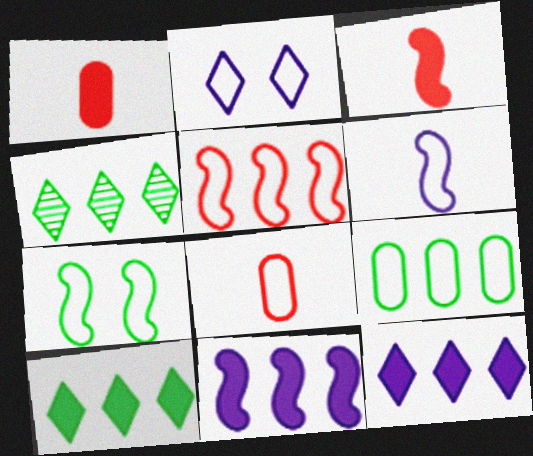[[5, 6, 7]]